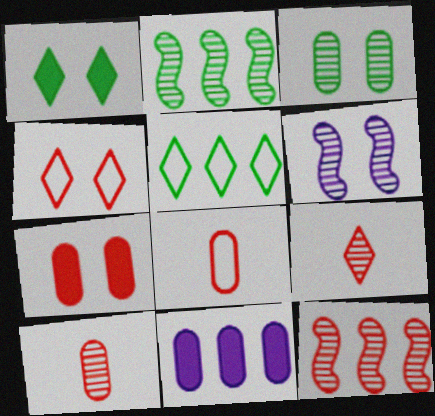[[3, 8, 11], 
[5, 11, 12]]